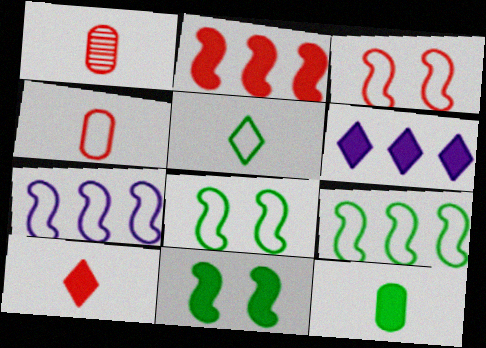[[1, 6, 8]]